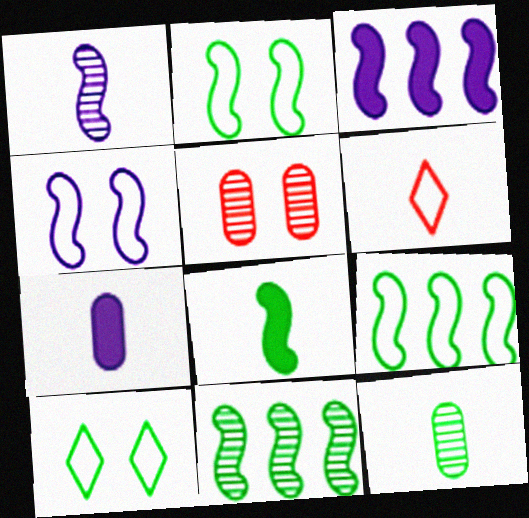[[1, 3, 4], 
[2, 8, 11]]